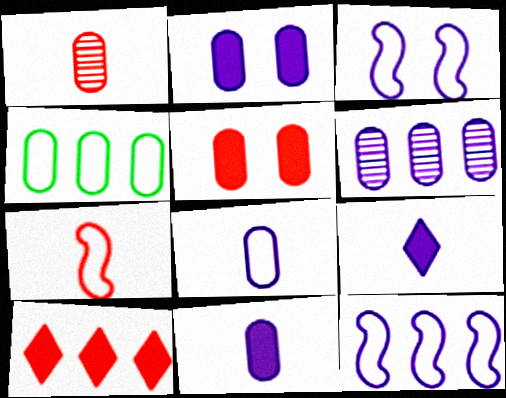[[1, 2, 4], 
[2, 6, 8], 
[3, 6, 9]]